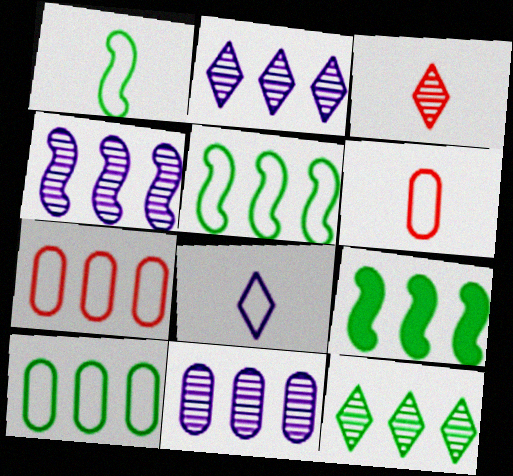[[1, 6, 8], 
[2, 4, 11], 
[2, 7, 9], 
[9, 10, 12]]